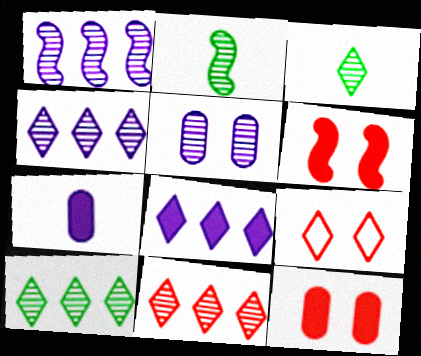[[2, 5, 11], 
[3, 8, 9], 
[4, 10, 11]]